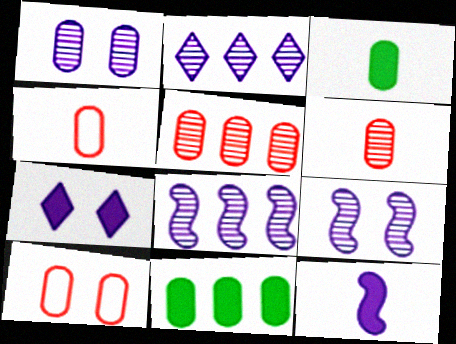[[1, 4, 11]]